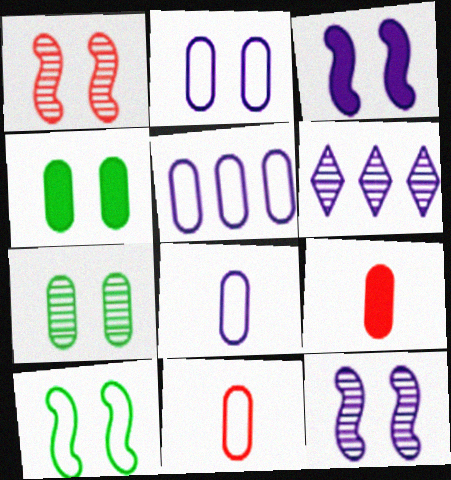[[1, 3, 10], 
[2, 5, 8], 
[3, 6, 8], 
[5, 7, 9], 
[6, 9, 10]]